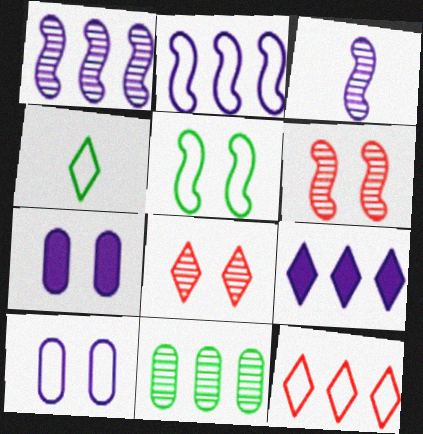[[3, 8, 11], 
[3, 9, 10], 
[4, 8, 9], 
[5, 7, 8]]